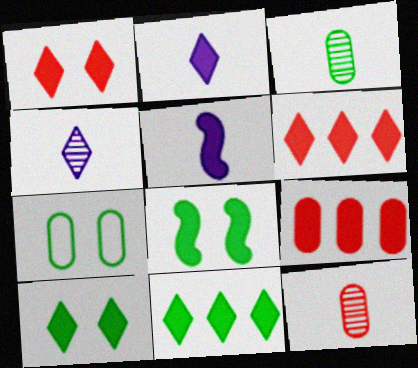[[1, 2, 11], 
[2, 6, 10], 
[2, 8, 9], 
[5, 9, 10]]